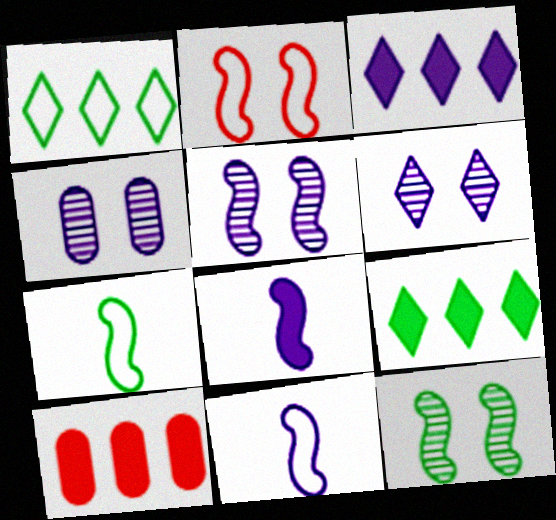[[3, 4, 11], 
[4, 5, 6], 
[6, 7, 10]]